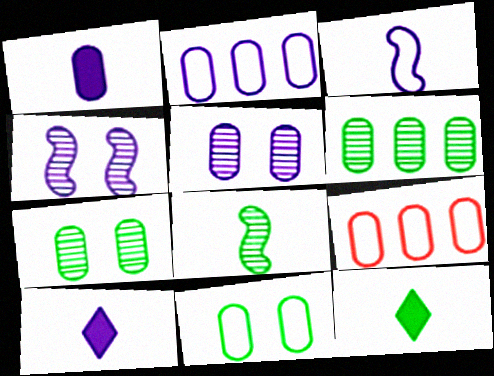[[1, 2, 5], 
[1, 7, 9], 
[2, 4, 10], 
[4, 9, 12]]